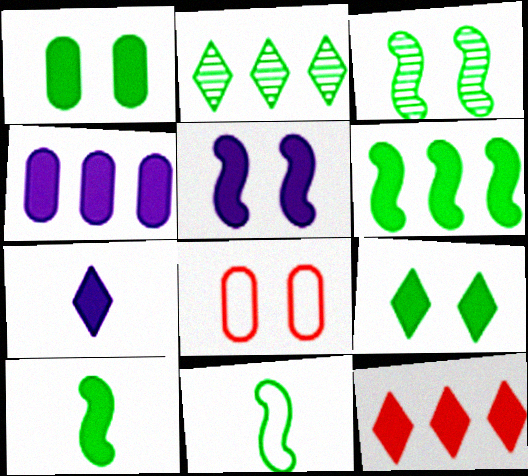[[1, 2, 11], 
[3, 6, 11], 
[4, 5, 7], 
[4, 6, 12], 
[7, 9, 12]]